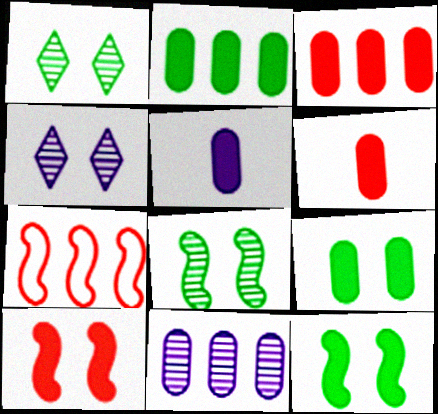[[1, 5, 7], 
[3, 5, 9]]